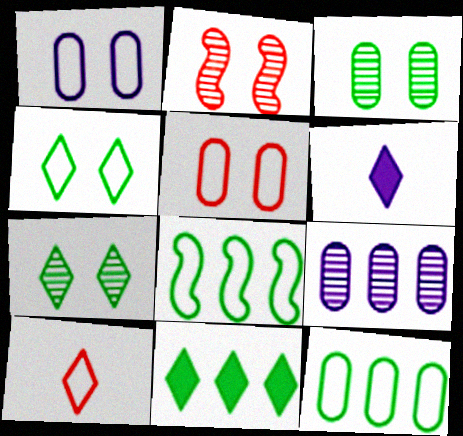[[1, 8, 10], 
[2, 6, 12]]